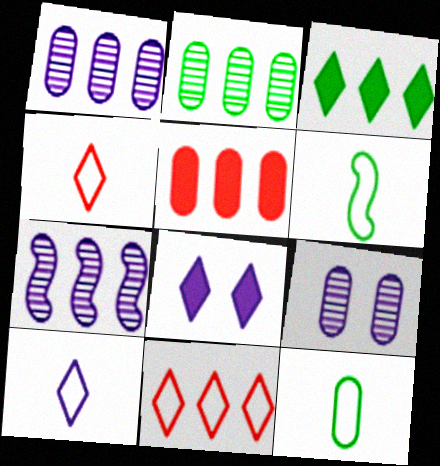[[5, 9, 12]]